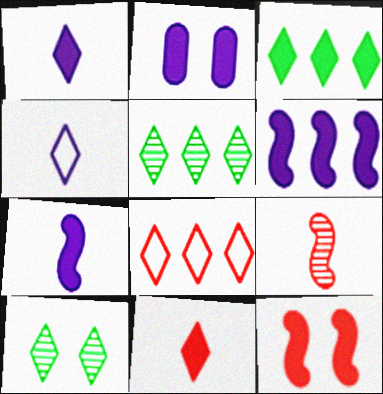[[1, 2, 6], 
[1, 8, 10]]